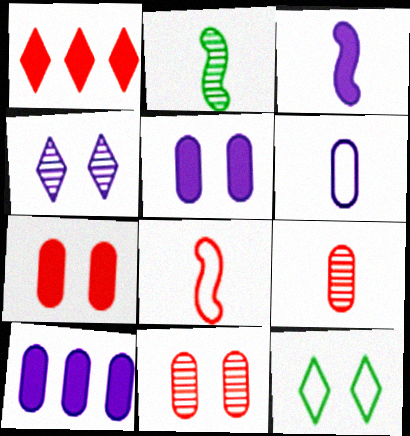[[1, 8, 11], 
[2, 3, 8]]